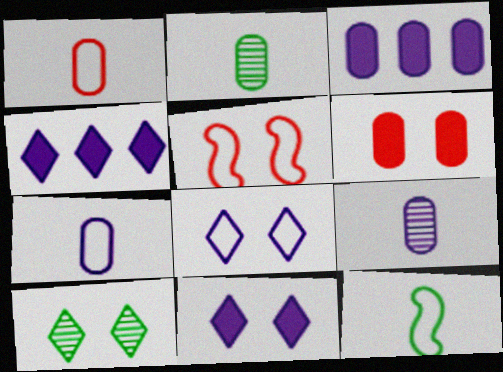[[2, 4, 5]]